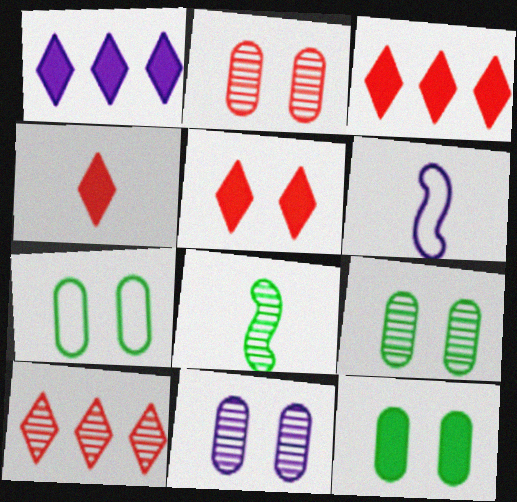[[1, 6, 11], 
[2, 9, 11], 
[3, 4, 5], 
[3, 6, 9], 
[6, 10, 12], 
[7, 9, 12], 
[8, 10, 11]]